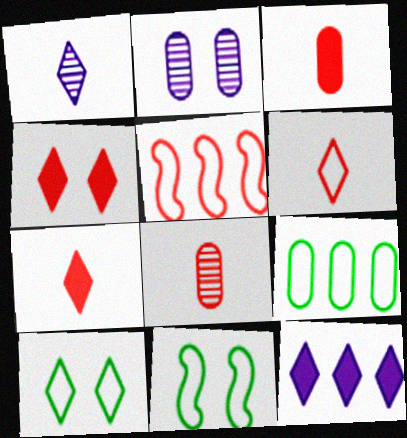[[2, 3, 9], 
[2, 4, 11], 
[4, 5, 8], 
[8, 11, 12]]